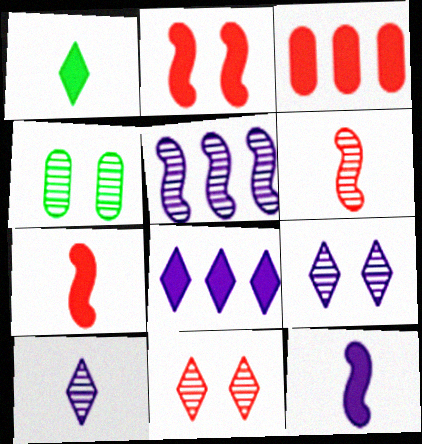[]